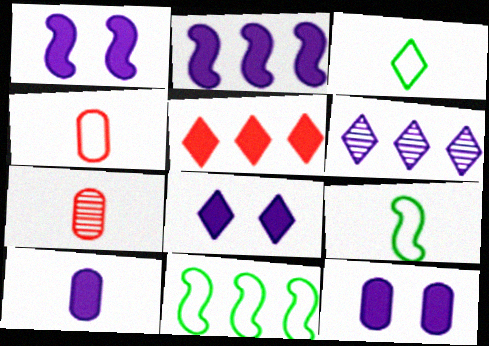[[1, 8, 12], 
[2, 8, 10], 
[7, 8, 11]]